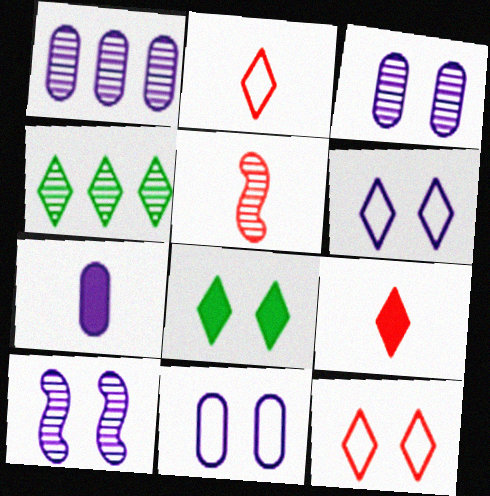[[1, 7, 11], 
[3, 4, 5], 
[4, 6, 9]]